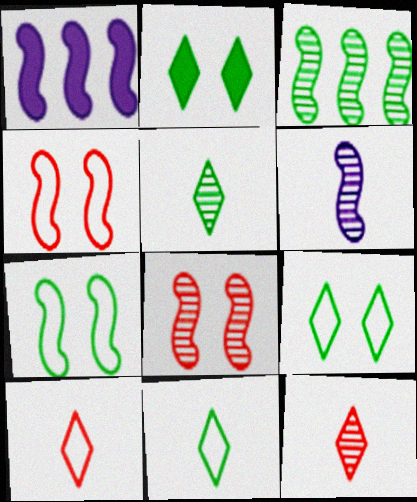[[3, 6, 8]]